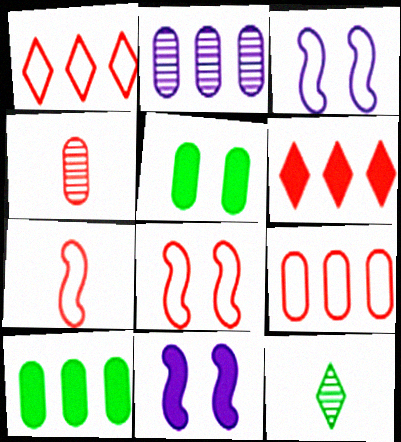[[2, 9, 10], 
[4, 6, 8], 
[9, 11, 12]]